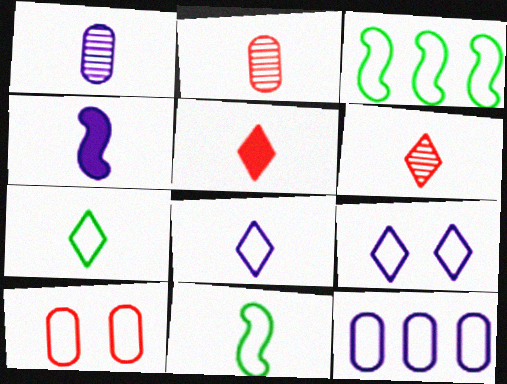[[1, 4, 8], 
[1, 5, 11], 
[2, 4, 7], 
[3, 8, 10]]